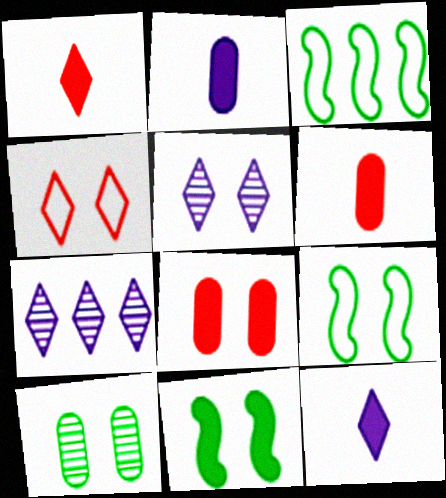[[3, 5, 6], 
[5, 8, 9], 
[6, 7, 9]]